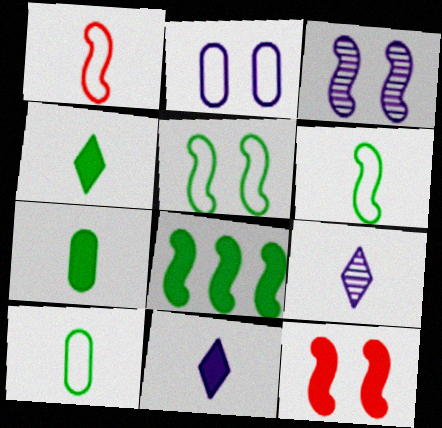[[1, 3, 8], 
[1, 7, 9], 
[3, 5, 12]]